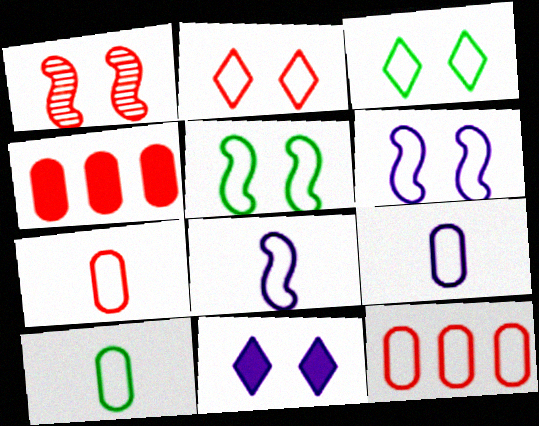[[3, 8, 12], 
[7, 9, 10]]